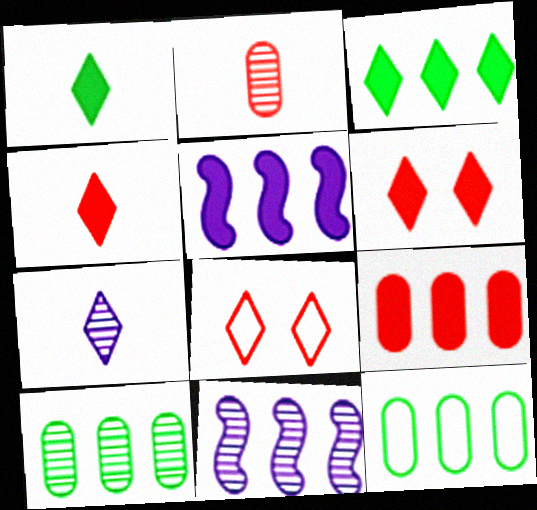[[3, 5, 9], 
[3, 7, 8]]